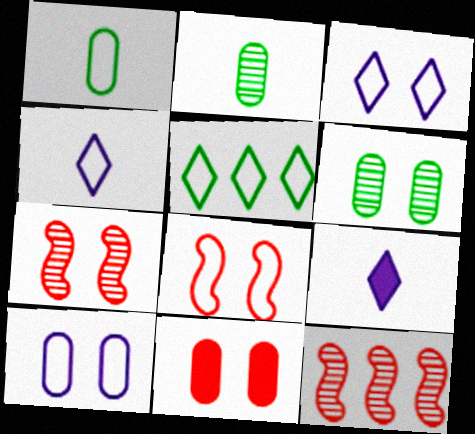[[6, 10, 11]]